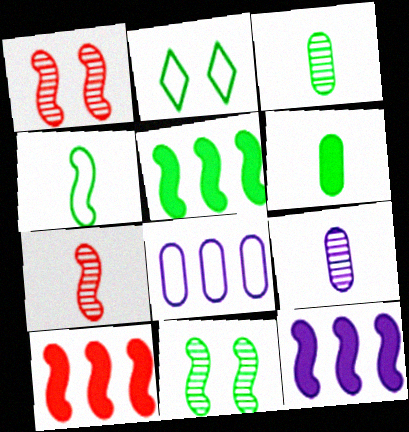[[1, 4, 12], 
[2, 3, 5], 
[2, 9, 10], 
[4, 5, 11], 
[5, 10, 12]]